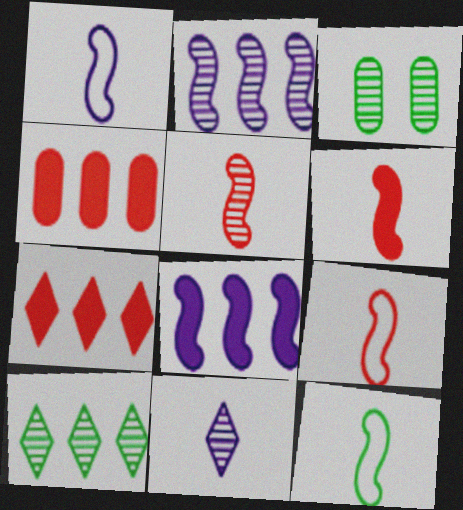[[1, 3, 7], 
[1, 9, 12], 
[5, 6, 9]]